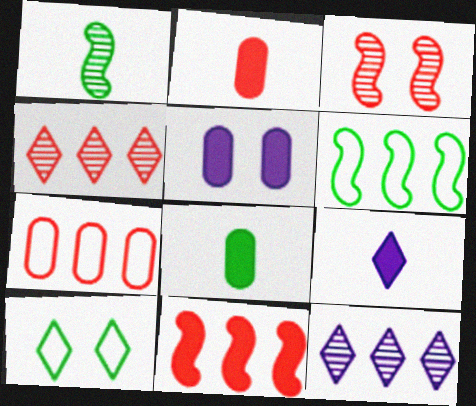[[3, 5, 10], 
[4, 7, 11], 
[4, 9, 10]]